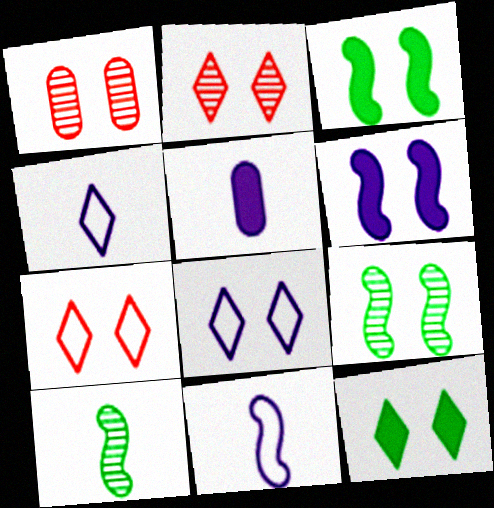[[1, 3, 8], 
[2, 8, 12]]